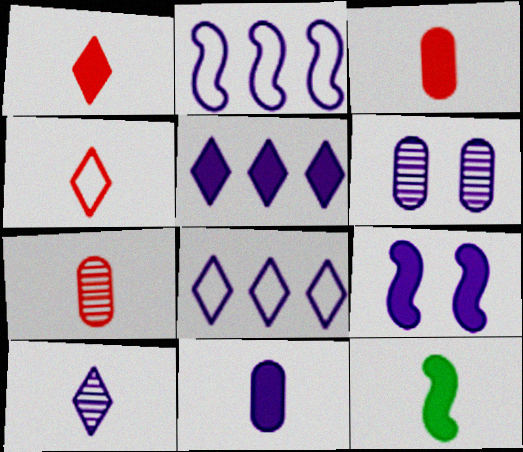[[1, 11, 12], 
[5, 9, 11]]